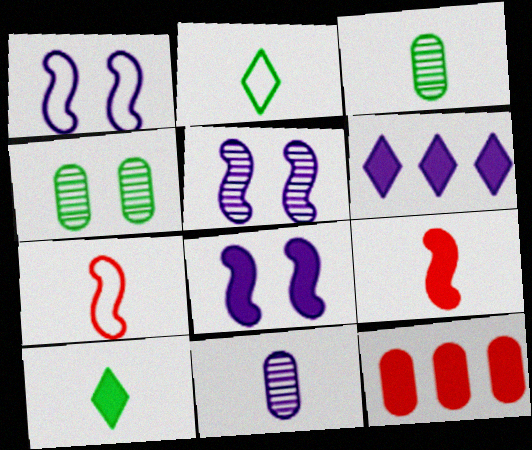[[1, 5, 8], 
[1, 6, 11], 
[2, 5, 12], 
[2, 9, 11], 
[4, 6, 7], 
[7, 10, 11], 
[8, 10, 12]]